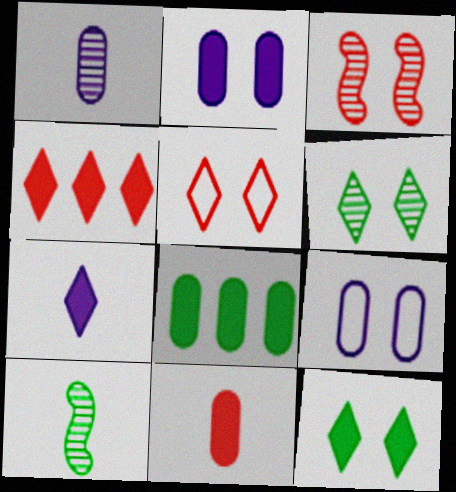[[2, 8, 11], 
[3, 9, 12], 
[4, 7, 12], 
[4, 9, 10]]